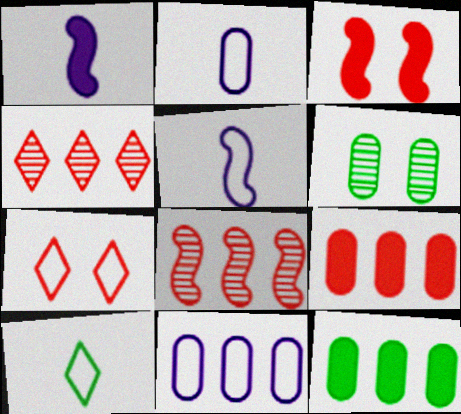[[2, 6, 9]]